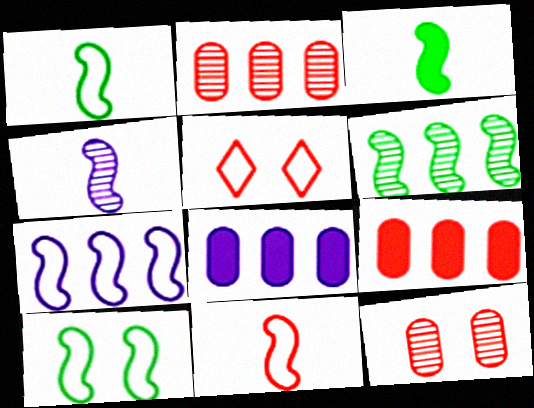[[3, 4, 11], 
[3, 6, 10], 
[7, 10, 11]]